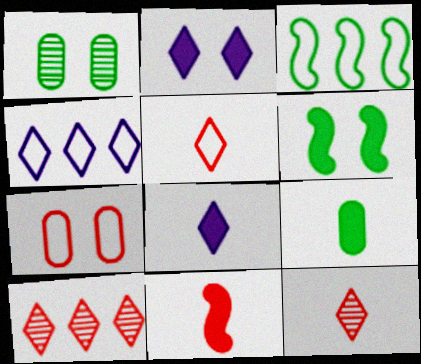[[1, 4, 11], 
[7, 10, 11], 
[8, 9, 11]]